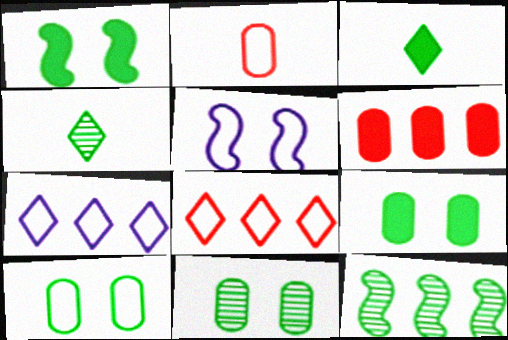[[3, 10, 12], 
[4, 5, 6], 
[4, 11, 12], 
[6, 7, 12], 
[9, 10, 11]]